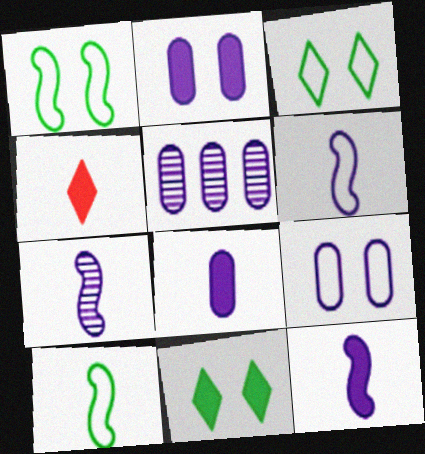[[1, 4, 5], 
[5, 8, 9], 
[6, 7, 12]]